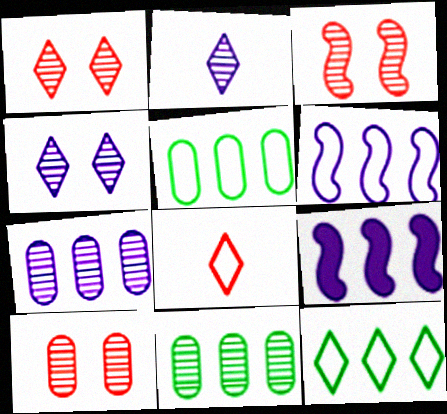[[1, 3, 10], 
[2, 3, 11]]